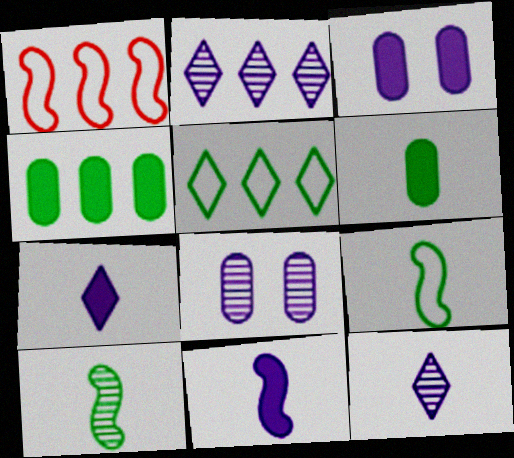[[1, 2, 4]]